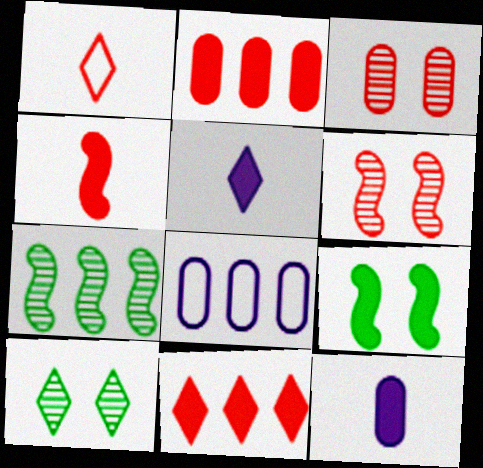[[1, 2, 6], 
[2, 5, 9], 
[4, 8, 10], 
[7, 8, 11], 
[9, 11, 12]]